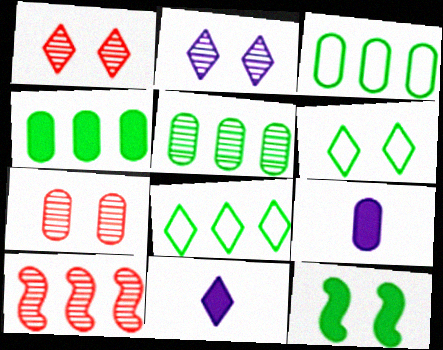[[1, 8, 11], 
[3, 4, 5], 
[3, 7, 9], 
[6, 9, 10]]